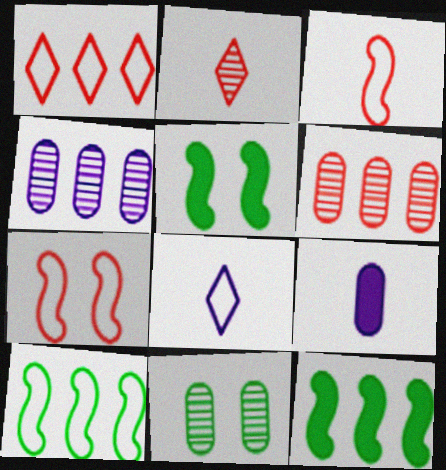[[1, 4, 12], 
[5, 6, 8]]